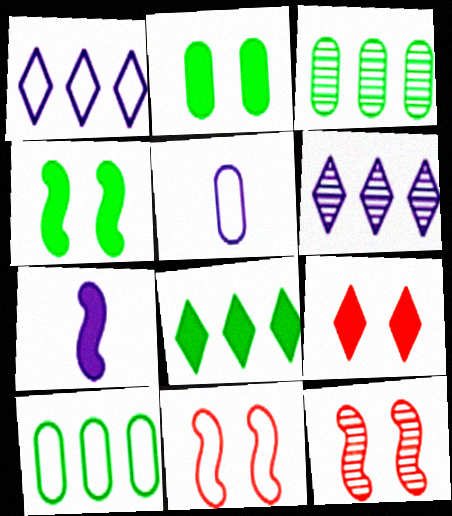[[5, 8, 12]]